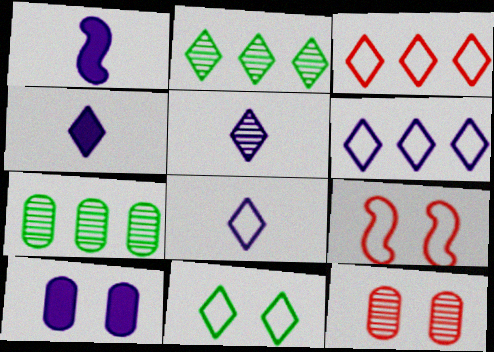[[3, 8, 11], 
[4, 5, 8], 
[4, 7, 9]]